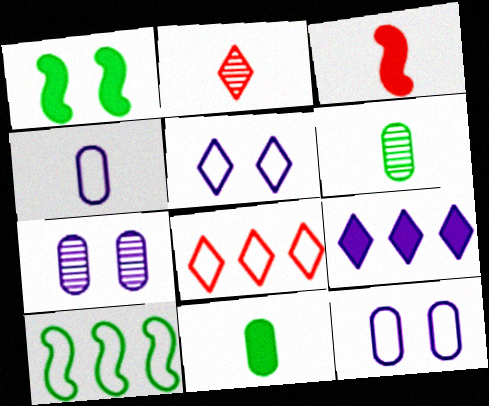[]